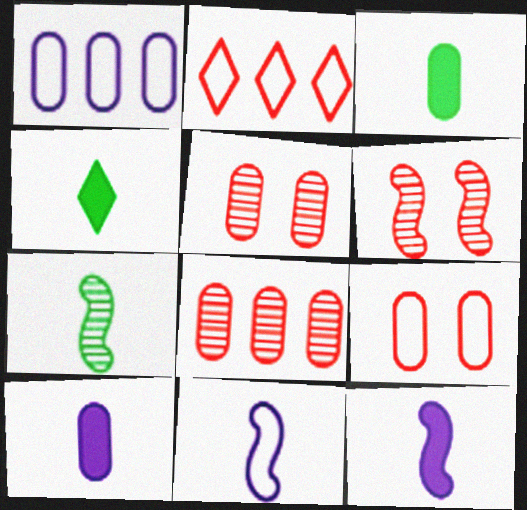[[1, 3, 5], 
[1, 4, 6]]